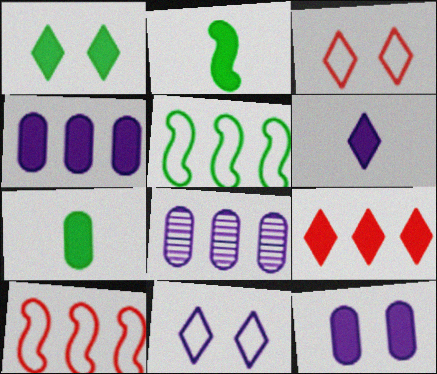[[1, 6, 9], 
[2, 3, 8], 
[2, 9, 12], 
[5, 8, 9]]